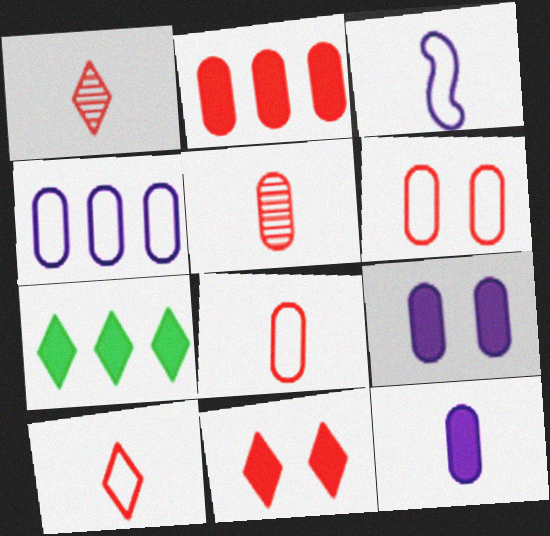[[2, 5, 6]]